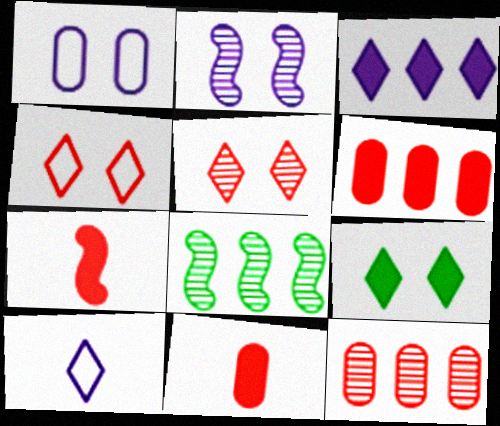[[4, 7, 12]]